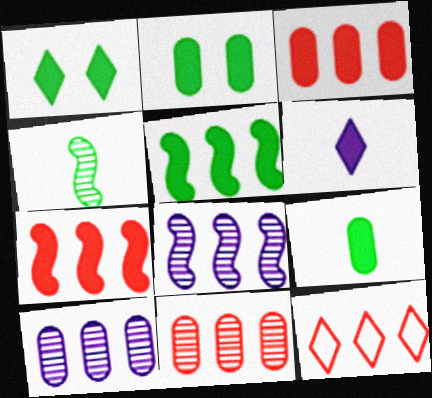[[1, 5, 9], 
[2, 6, 7], 
[5, 10, 12], 
[7, 11, 12]]